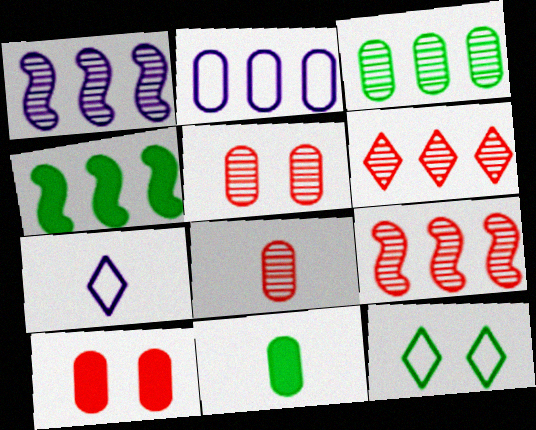[[1, 3, 6], 
[2, 4, 6], 
[2, 5, 11], 
[4, 5, 7]]